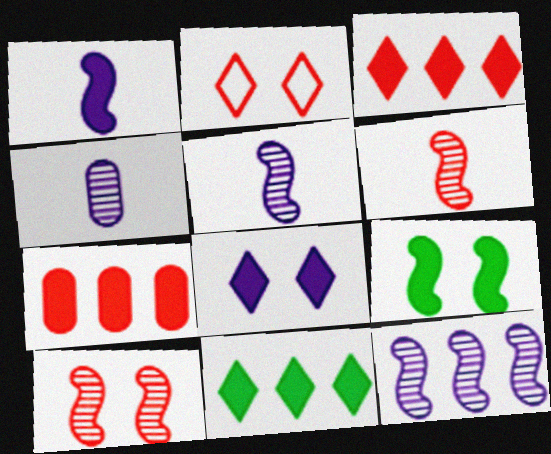[[2, 6, 7]]